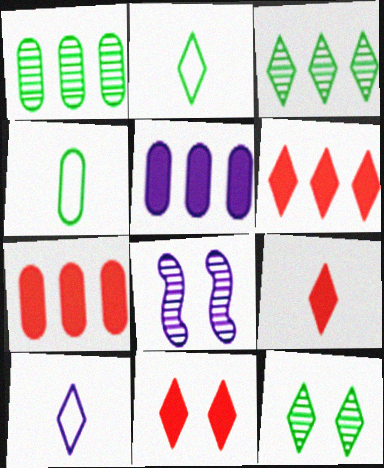[[2, 7, 8], 
[3, 10, 11], 
[4, 6, 8], 
[5, 8, 10], 
[6, 9, 11], 
[6, 10, 12]]